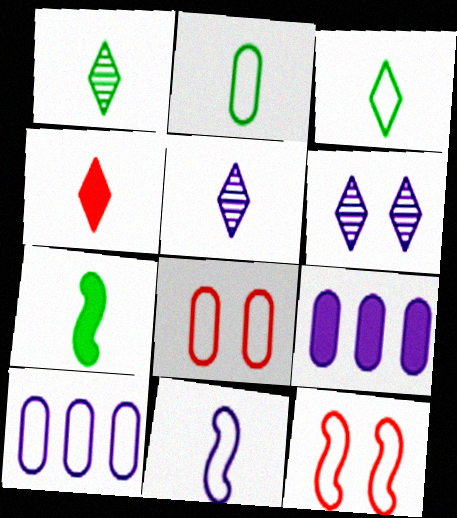[[1, 2, 7], 
[1, 9, 12], 
[2, 8, 10], 
[3, 4, 5], 
[3, 10, 12], 
[6, 9, 11]]